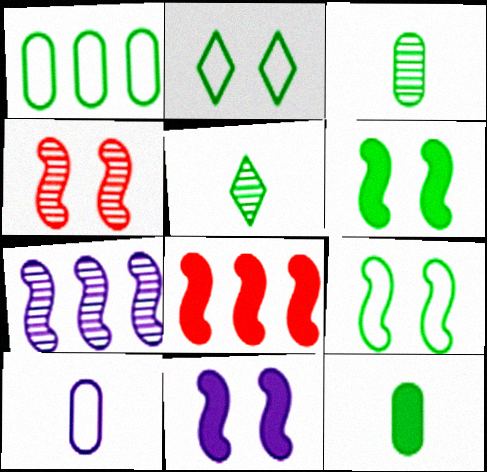[[1, 5, 6], 
[4, 9, 11]]